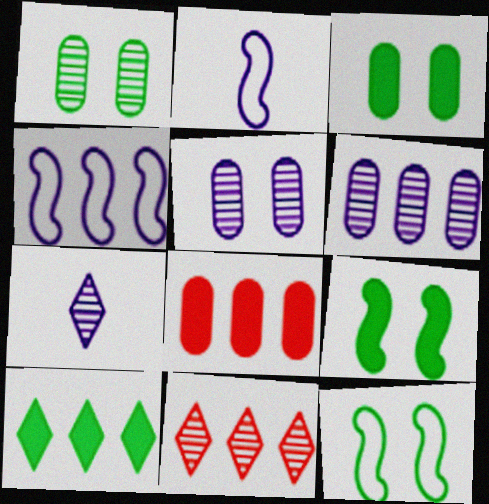[[2, 3, 11], 
[7, 8, 12]]